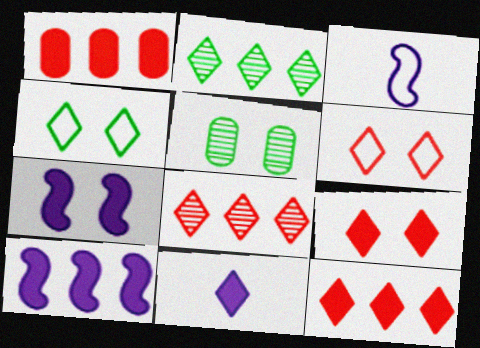[[2, 6, 11], 
[3, 5, 12], 
[4, 8, 11], 
[5, 6, 7]]